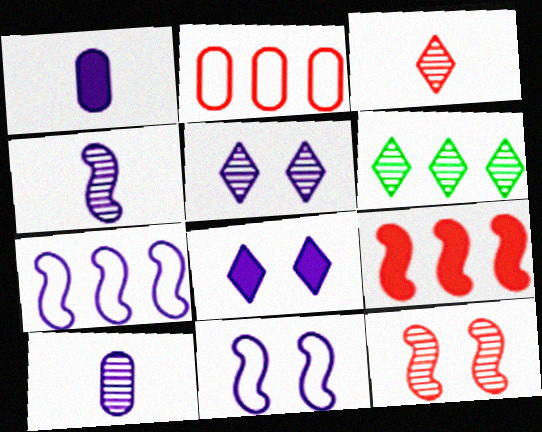[[1, 5, 7], 
[3, 5, 6], 
[6, 10, 12], 
[7, 8, 10]]